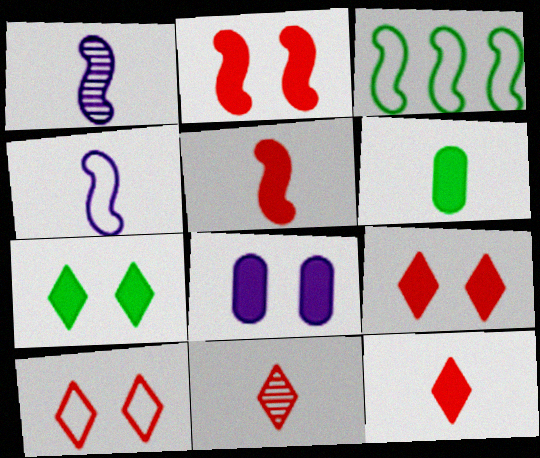[[1, 2, 3], 
[2, 7, 8], 
[3, 8, 11], 
[4, 6, 11]]